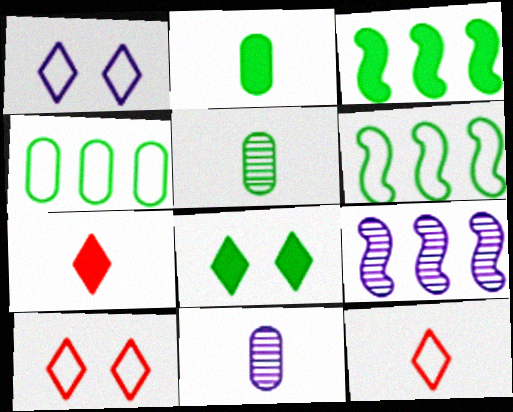[[2, 3, 8], 
[2, 9, 10], 
[3, 10, 11], 
[5, 6, 8]]